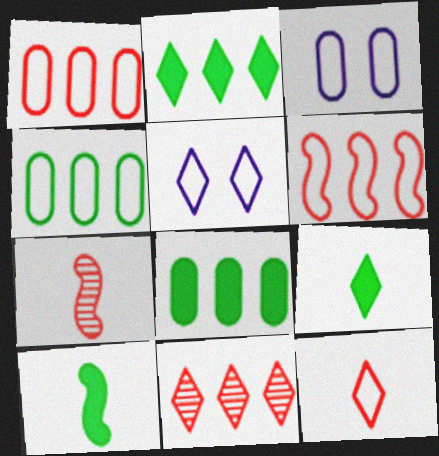[[2, 3, 7], 
[3, 10, 11], 
[5, 7, 8], 
[5, 9, 11]]